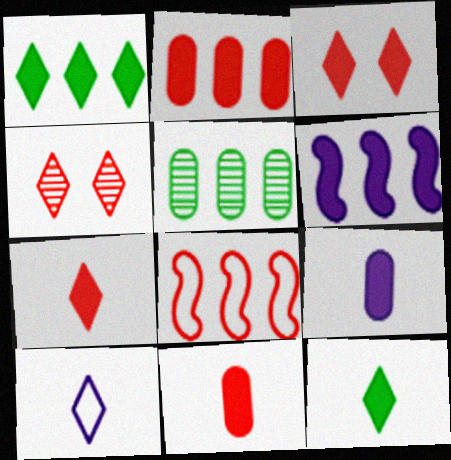[[1, 2, 6], 
[1, 4, 10], 
[4, 8, 11]]